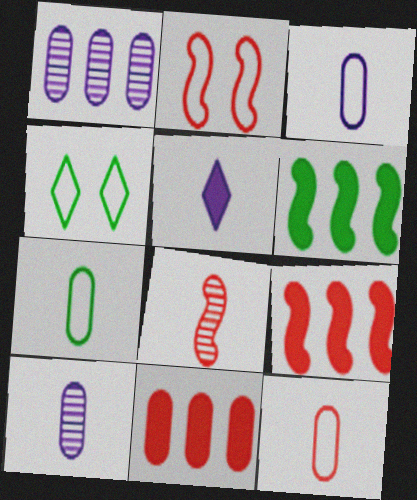[[2, 8, 9], 
[3, 7, 12], 
[4, 9, 10], 
[5, 7, 8]]